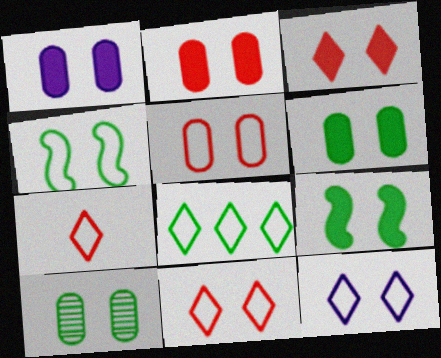[[1, 2, 6], 
[1, 3, 9], 
[1, 5, 10], 
[4, 5, 12], 
[7, 8, 12]]